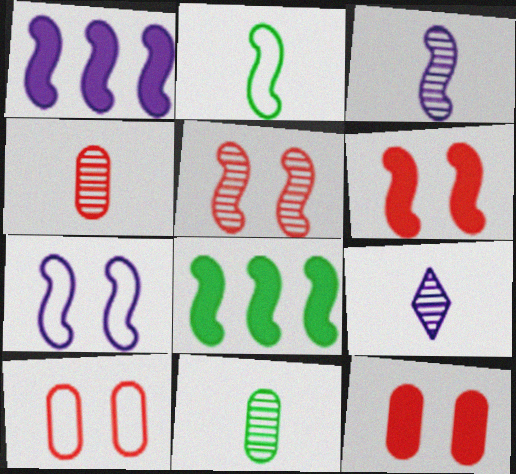[[1, 2, 5], 
[1, 3, 7], 
[8, 9, 10]]